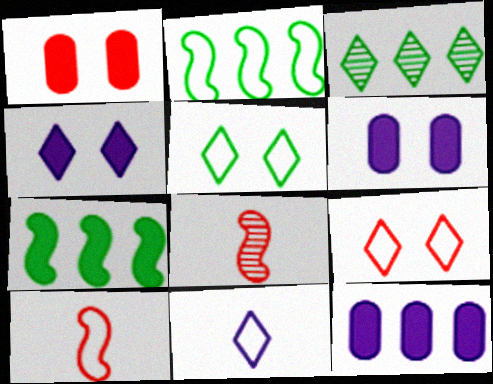[[3, 6, 10], 
[5, 8, 12]]